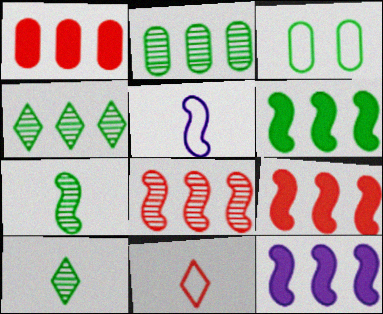[[3, 6, 10], 
[6, 9, 12]]